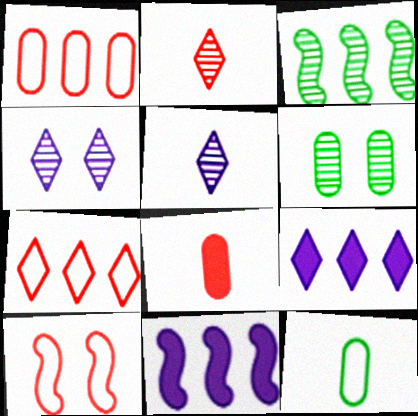[[1, 3, 9]]